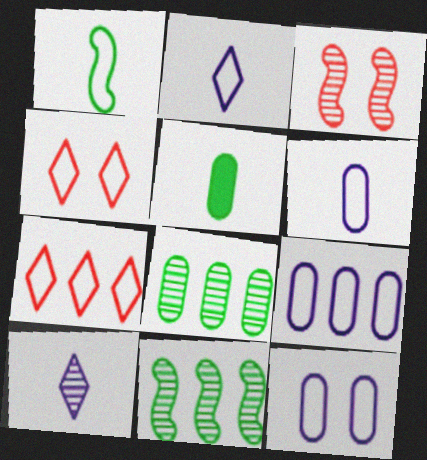[[1, 4, 9], 
[1, 7, 12], 
[3, 8, 10], 
[6, 9, 12]]